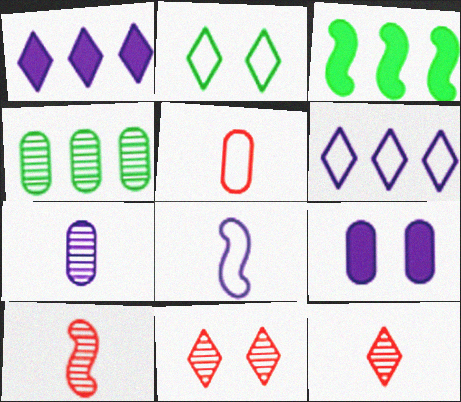[[1, 2, 12], 
[4, 5, 9]]